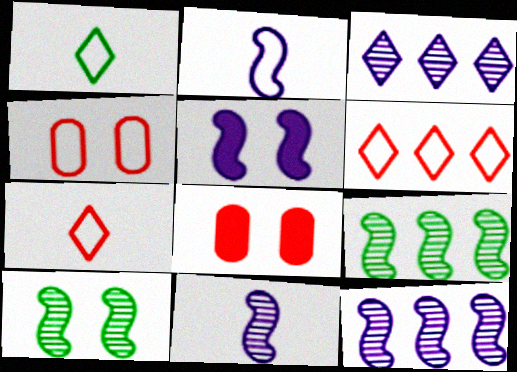[[1, 8, 12], 
[2, 5, 12]]